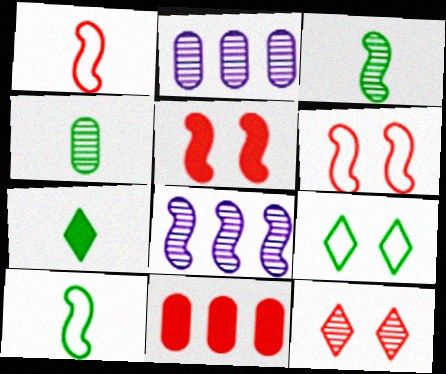[[1, 11, 12], 
[2, 3, 12], 
[2, 6, 7], 
[4, 7, 10], 
[4, 8, 12], 
[5, 8, 10]]